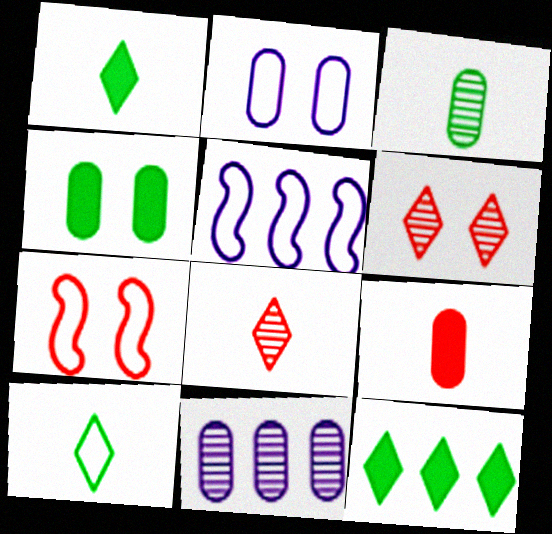[[1, 7, 11], 
[4, 5, 8]]